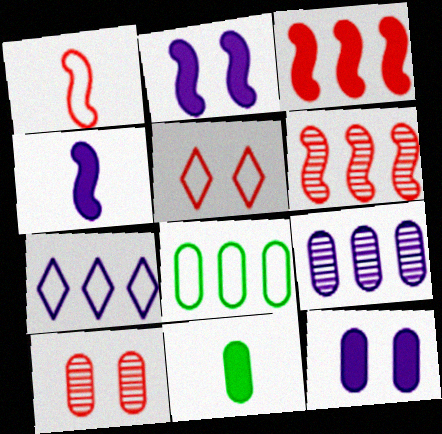[]